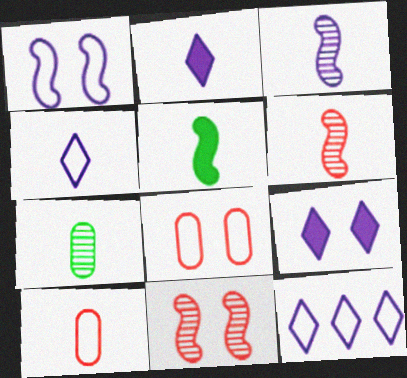[]